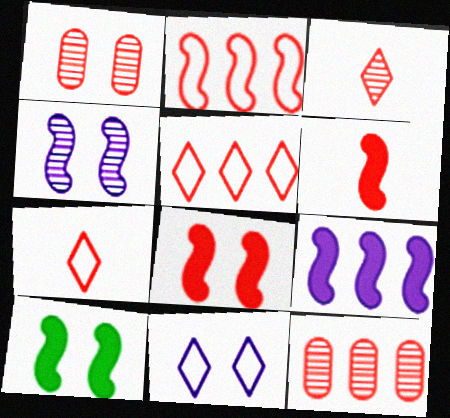[[1, 5, 6], 
[1, 10, 11], 
[6, 9, 10], 
[7, 8, 12]]